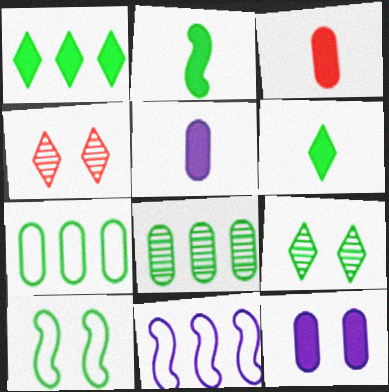[[2, 7, 9], 
[3, 9, 11], 
[4, 10, 12], 
[6, 8, 10]]